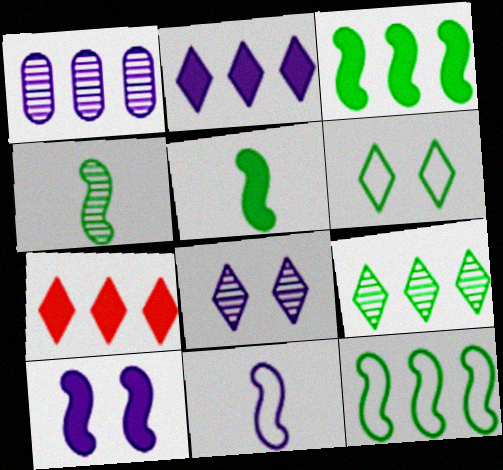[[1, 7, 12]]